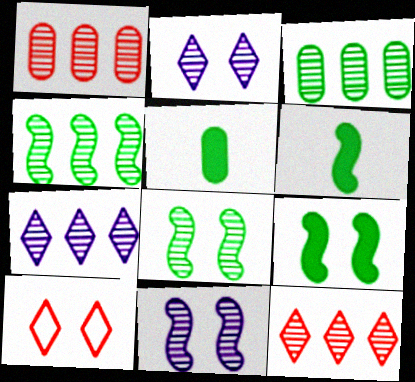[[1, 4, 7]]